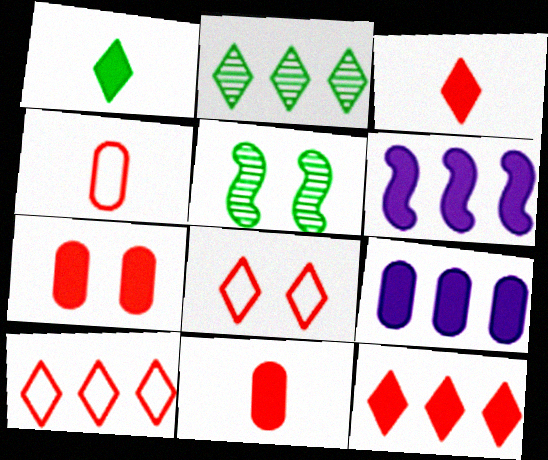[[1, 6, 7]]